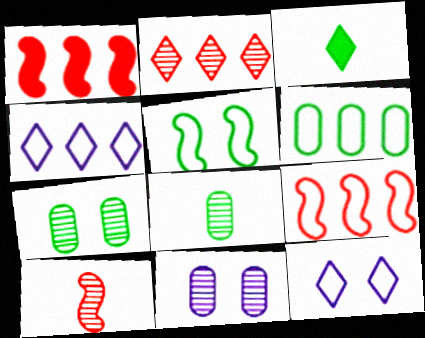[[1, 8, 12], 
[2, 3, 12], 
[3, 9, 11], 
[4, 6, 9]]